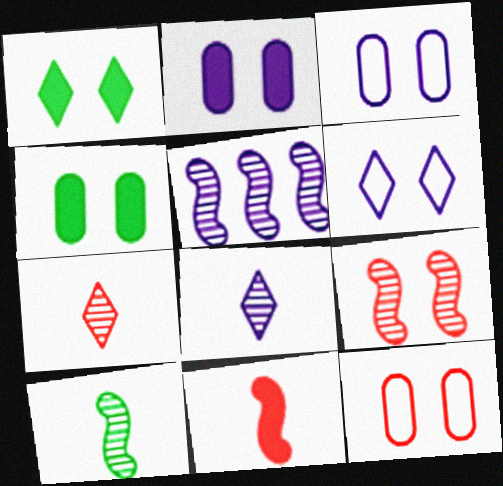[[1, 3, 9], 
[4, 6, 9], 
[5, 9, 10]]